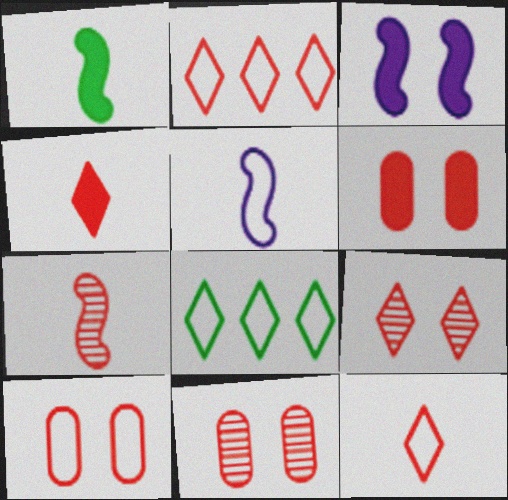[[1, 5, 7], 
[2, 4, 9], 
[2, 6, 7], 
[5, 8, 10], 
[6, 10, 11]]